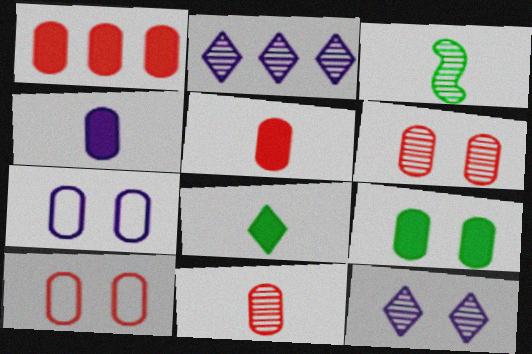[[1, 4, 9], 
[1, 10, 11], 
[2, 3, 6], 
[6, 7, 9]]